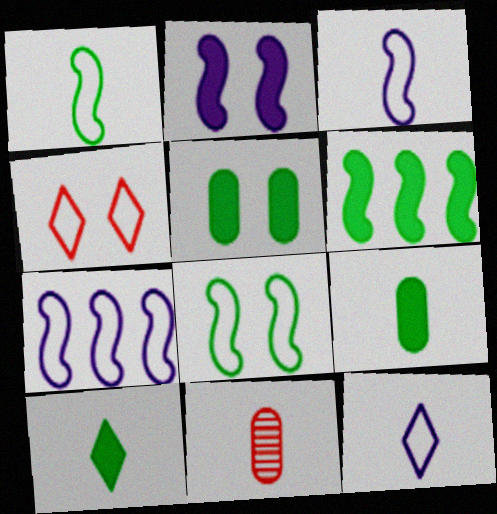[[3, 10, 11], 
[5, 6, 10]]